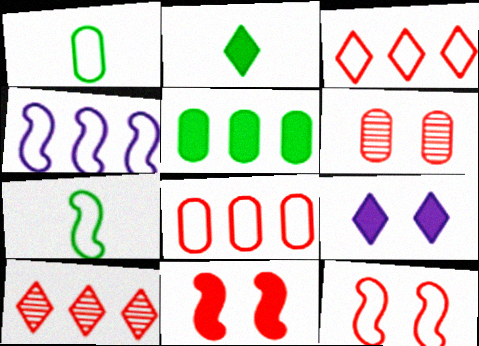[[2, 4, 6], 
[4, 5, 10], 
[4, 7, 12]]